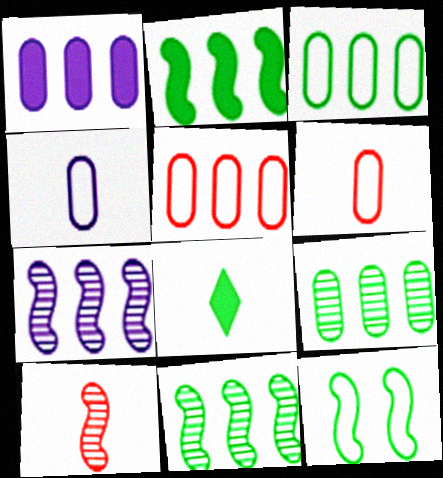[[1, 5, 9], 
[4, 8, 10], 
[8, 9, 12]]